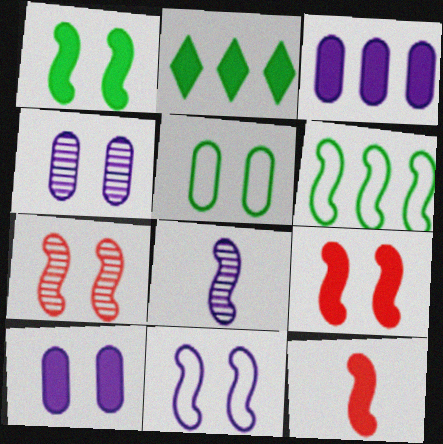[[1, 7, 11], 
[2, 10, 12], 
[6, 8, 9]]